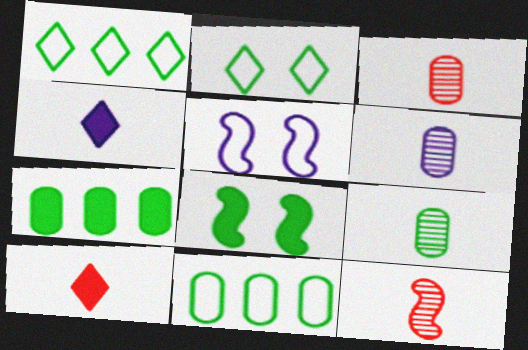[[1, 8, 9], 
[3, 6, 9]]